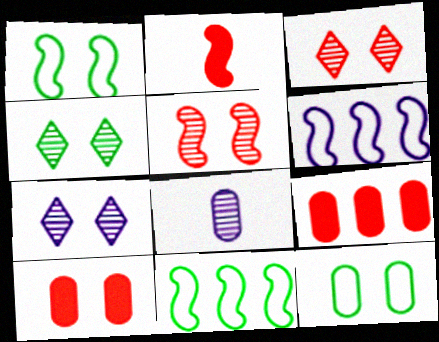[[1, 7, 10], 
[3, 4, 7], 
[8, 9, 12]]